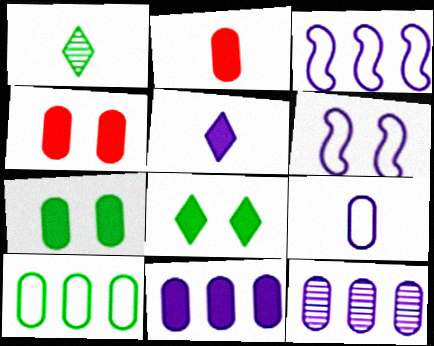[[1, 3, 4], 
[2, 7, 11], 
[5, 6, 12]]